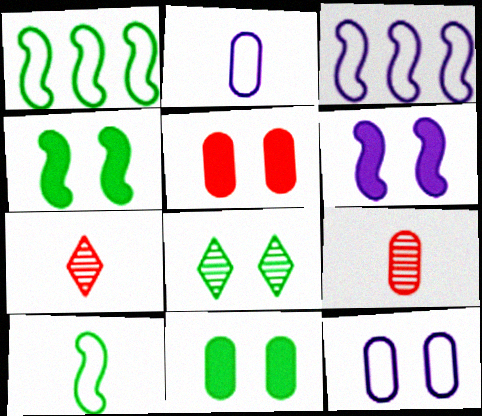[[3, 7, 11]]